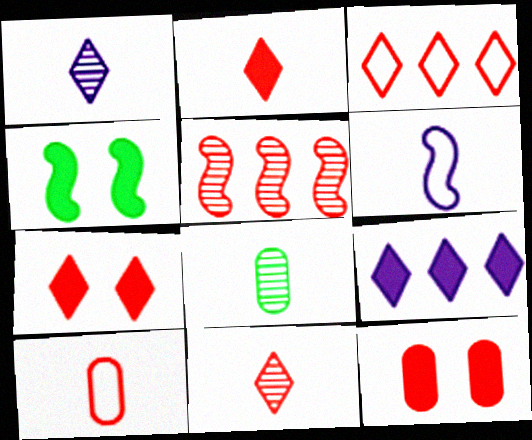[[2, 6, 8], 
[3, 7, 11], 
[4, 5, 6], 
[5, 7, 10]]